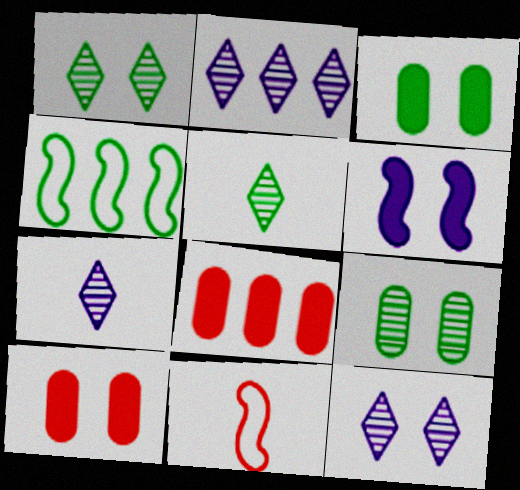[[2, 3, 11], 
[2, 4, 8], 
[2, 7, 12], 
[3, 4, 5], 
[4, 7, 10]]